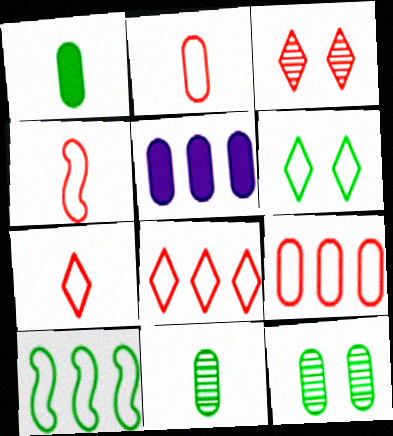[[2, 4, 7], 
[2, 5, 12]]